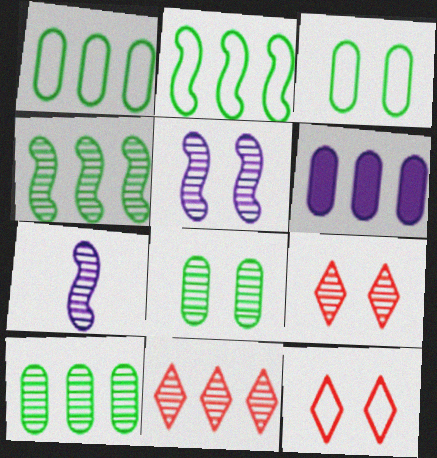[[2, 6, 11], 
[5, 8, 9], 
[7, 8, 11], 
[7, 9, 10]]